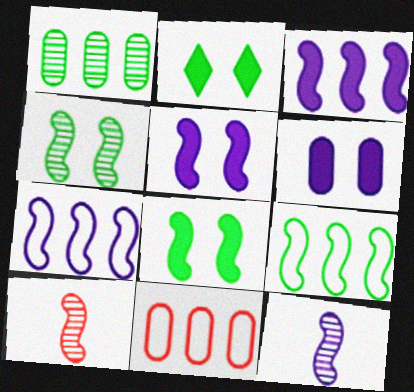[[2, 11, 12], 
[5, 7, 12], 
[5, 9, 10], 
[7, 8, 10]]